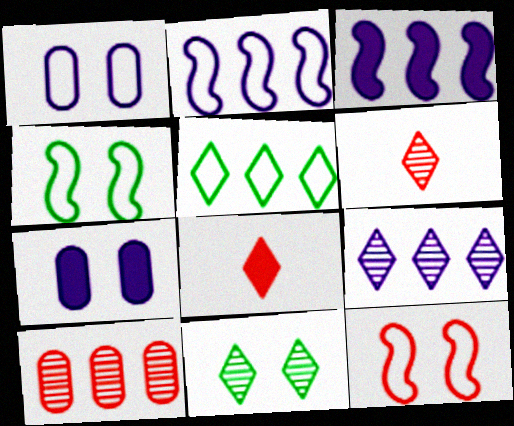[[3, 5, 10], 
[6, 9, 11], 
[7, 11, 12], 
[8, 10, 12]]